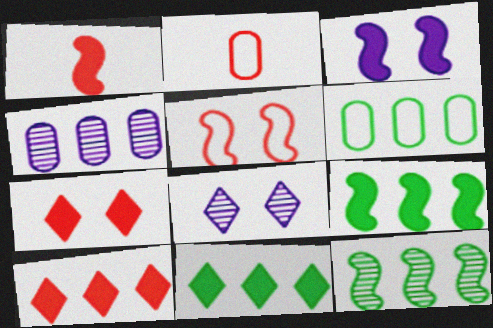[[1, 3, 9], 
[1, 6, 8], 
[2, 8, 9], 
[6, 11, 12]]